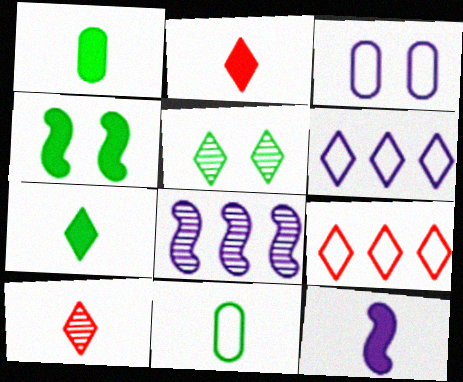[[1, 2, 12], 
[2, 5, 6], 
[10, 11, 12]]